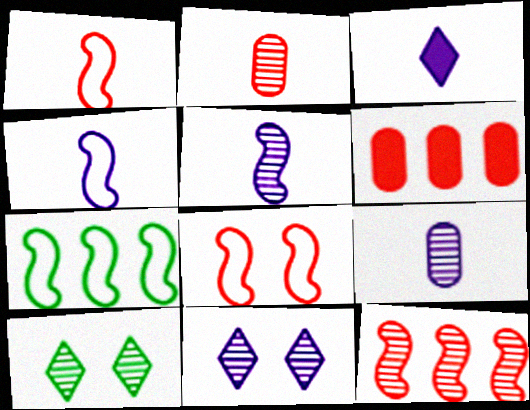[[3, 4, 9], 
[4, 6, 10], 
[4, 7, 8], 
[9, 10, 12]]